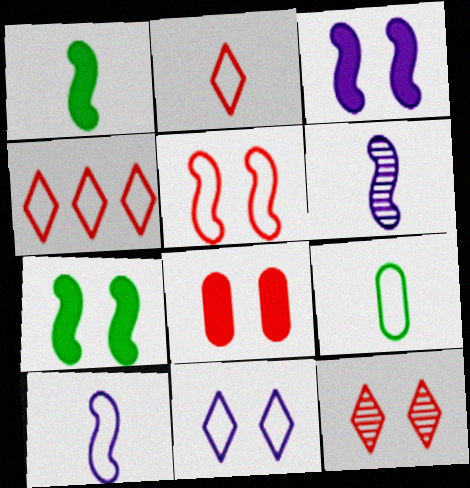[[2, 9, 10], 
[5, 8, 12]]